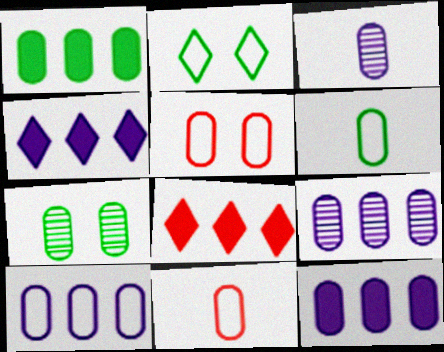[[1, 3, 5], 
[1, 6, 7], 
[5, 6, 10], 
[7, 11, 12], 
[9, 10, 12]]